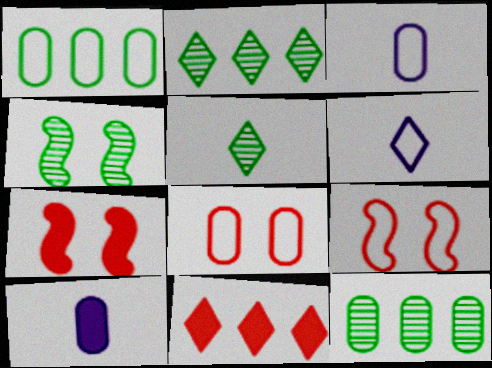[[1, 3, 8], 
[1, 6, 9], 
[2, 3, 7], 
[2, 9, 10], 
[3, 4, 11], 
[4, 5, 12], 
[6, 7, 12], 
[8, 10, 12]]